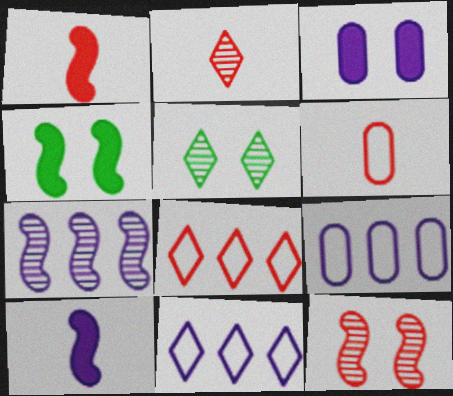[[1, 2, 6], 
[1, 5, 9], 
[2, 4, 9]]